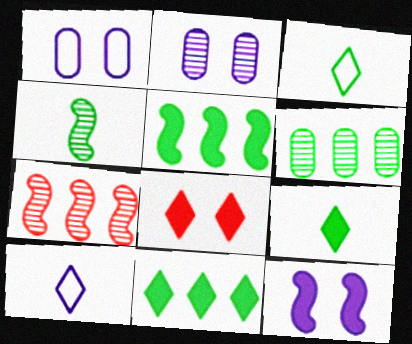[[1, 7, 9]]